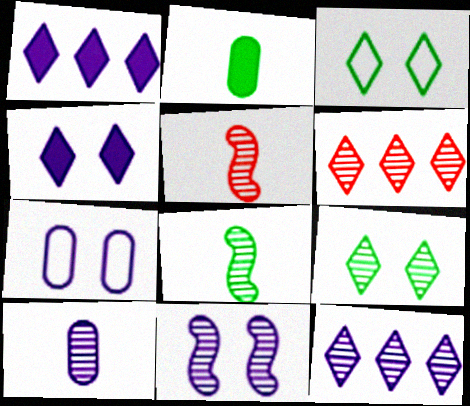[[4, 7, 11], 
[10, 11, 12]]